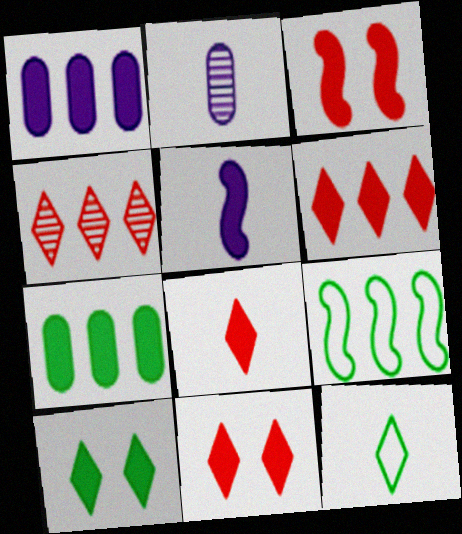[[1, 4, 9], 
[2, 9, 11], 
[5, 7, 11], 
[6, 8, 11]]